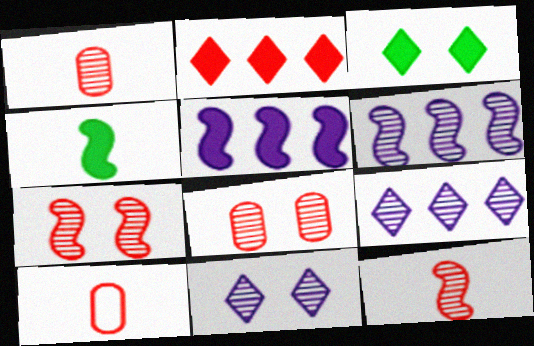[[2, 7, 10], 
[3, 6, 10]]